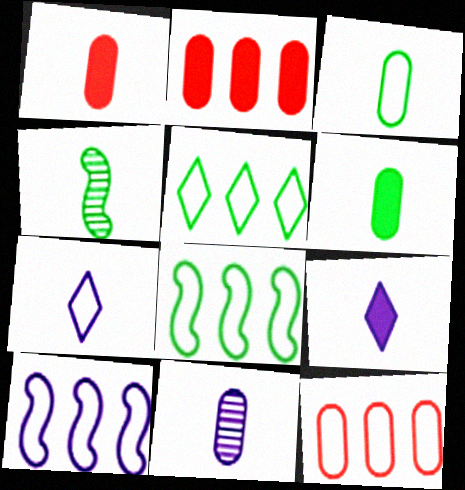[[1, 3, 11], 
[1, 4, 7], 
[5, 10, 12]]